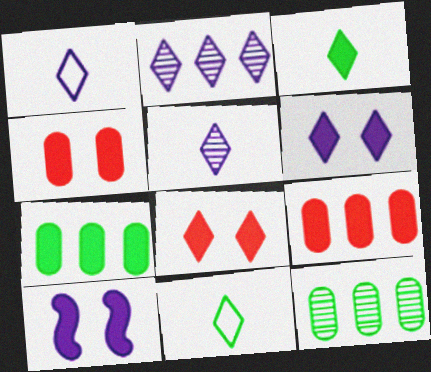[[1, 2, 6], 
[2, 8, 11], 
[3, 9, 10]]